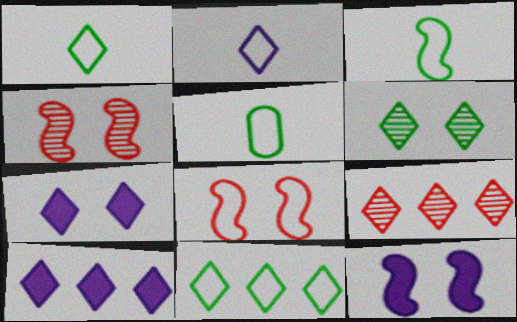[[1, 3, 5], 
[1, 7, 9], 
[4, 5, 10], 
[5, 9, 12], 
[9, 10, 11]]